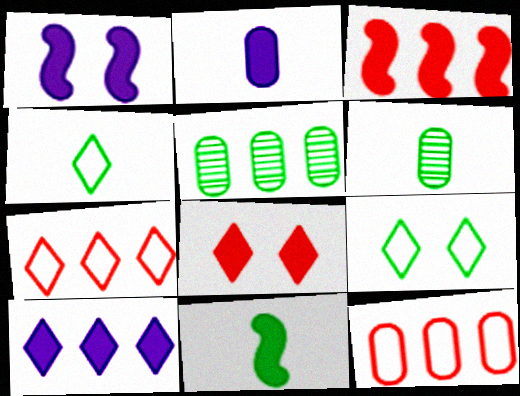[[1, 2, 10], 
[1, 3, 11], 
[1, 6, 7], 
[4, 6, 11], 
[5, 9, 11]]